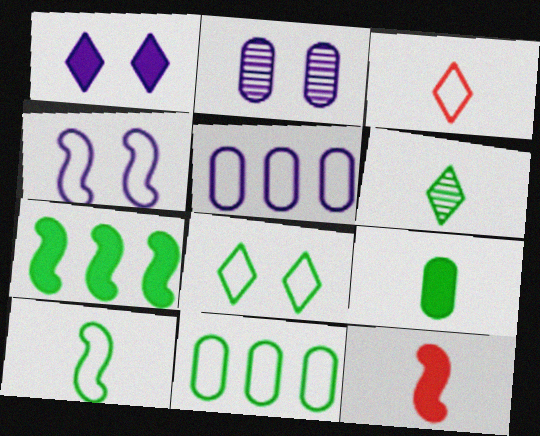[[1, 2, 4], 
[2, 3, 7], 
[3, 4, 11], 
[6, 9, 10], 
[8, 10, 11]]